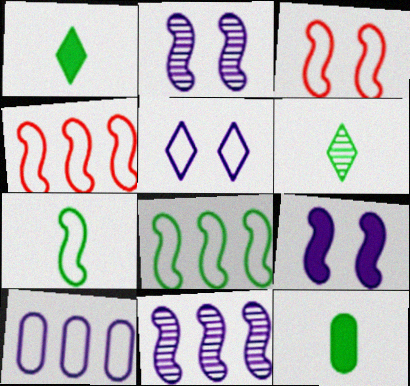[[6, 7, 12]]